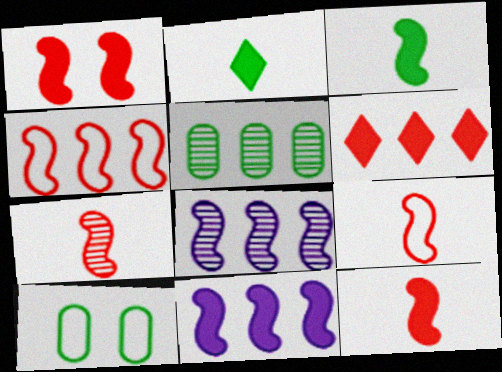[[1, 3, 11], 
[1, 4, 7], 
[7, 9, 12]]